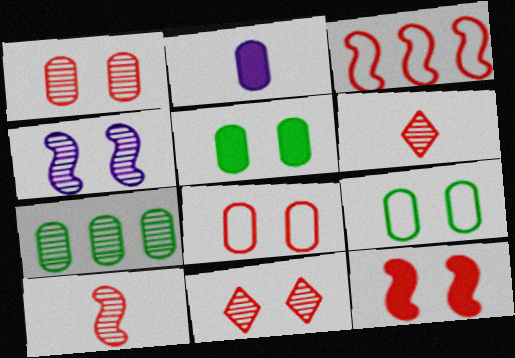[[2, 7, 8], 
[3, 10, 12], 
[4, 6, 7], 
[8, 11, 12]]